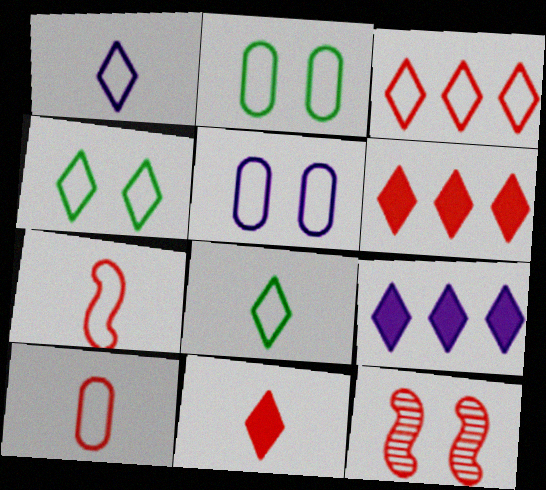[[1, 3, 4], 
[6, 10, 12]]